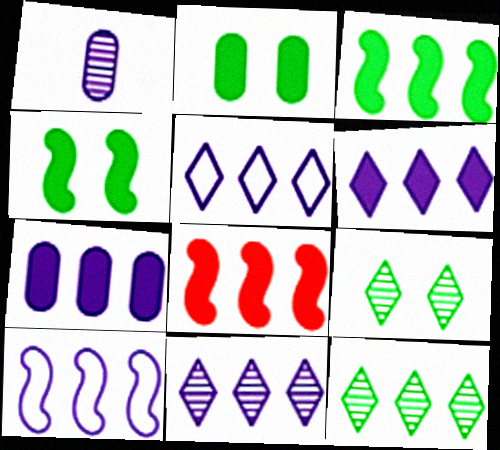[[5, 6, 11], 
[7, 10, 11]]